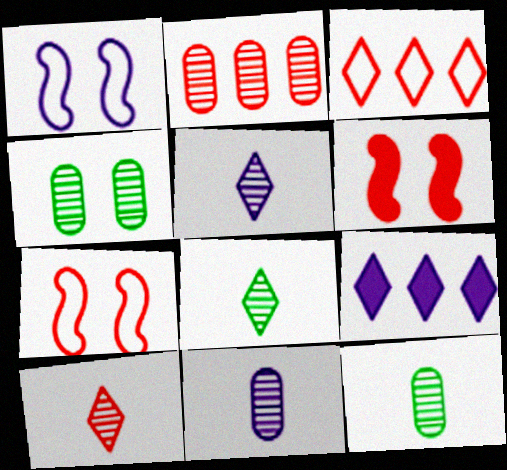[[1, 9, 11], 
[2, 4, 11], 
[5, 8, 10], 
[7, 9, 12]]